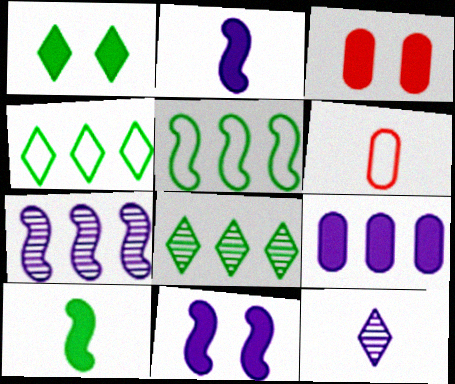[[1, 3, 11], 
[1, 6, 7], 
[3, 5, 12], 
[6, 8, 11], 
[6, 10, 12]]